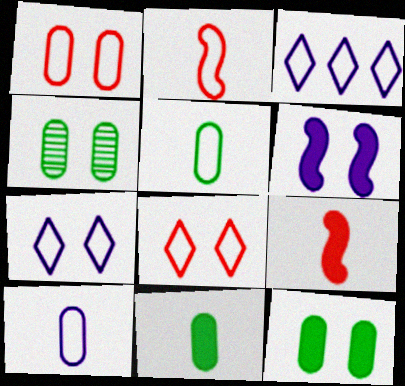[[3, 4, 9], 
[4, 6, 8]]